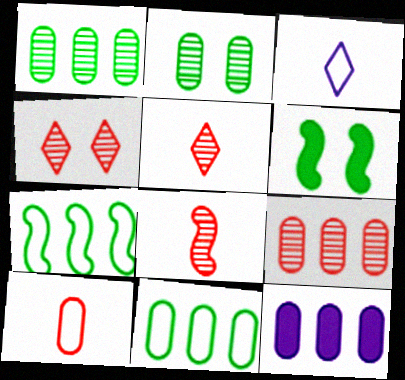[[2, 10, 12], 
[3, 6, 9], 
[4, 8, 9], 
[9, 11, 12]]